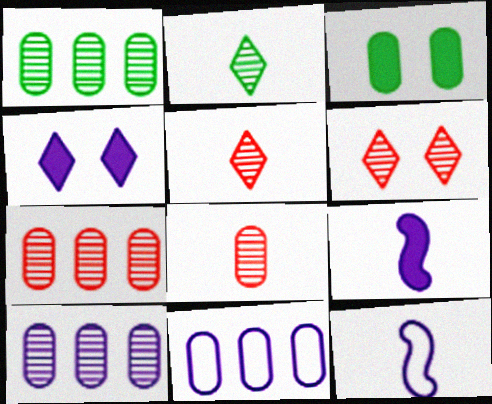[[1, 7, 10], 
[3, 8, 11], 
[4, 10, 12]]